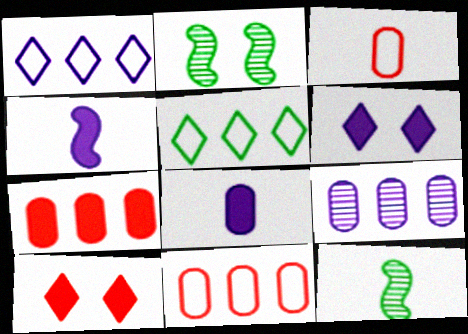[[6, 11, 12]]